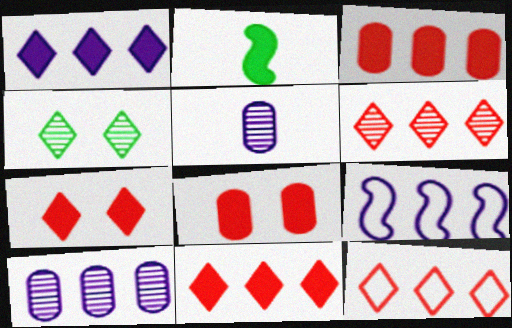[[1, 2, 8], 
[1, 9, 10], 
[6, 11, 12]]